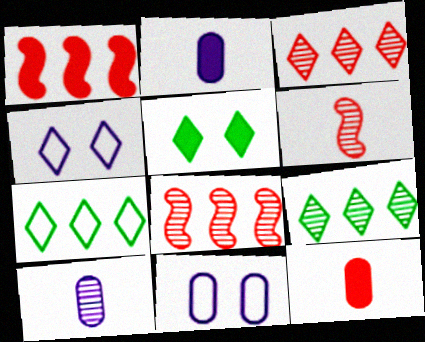[[1, 2, 5]]